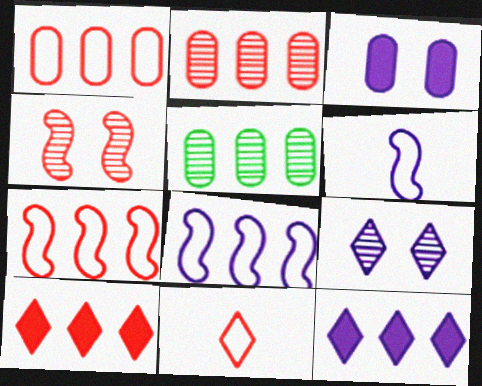[[2, 7, 10], 
[5, 7, 12], 
[5, 8, 10]]